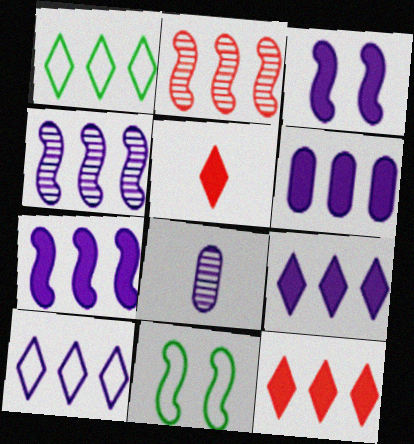[[1, 2, 6], 
[3, 8, 10], 
[4, 6, 10], 
[6, 7, 9], 
[8, 11, 12]]